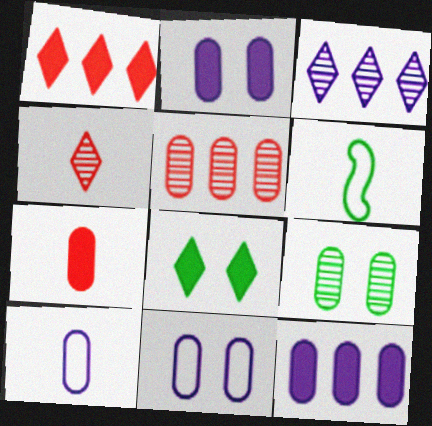[]